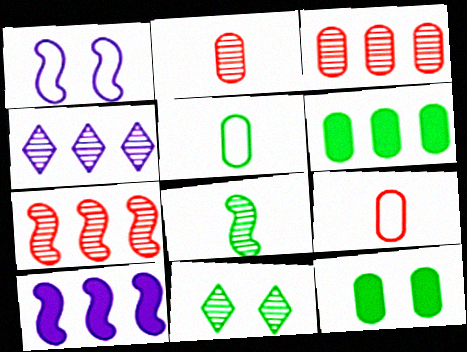[[9, 10, 11]]